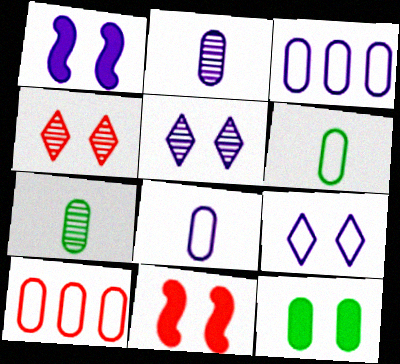[[2, 10, 12]]